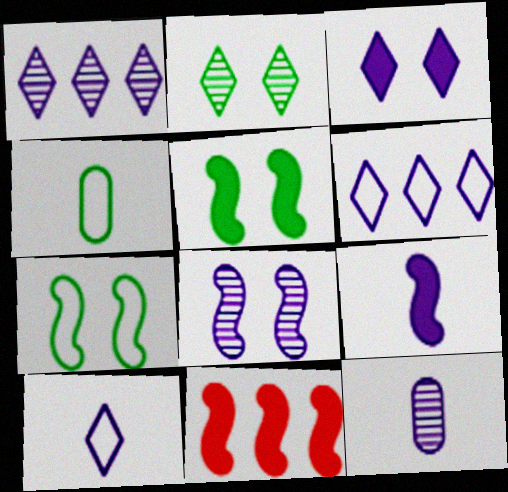[[1, 3, 10], 
[1, 8, 12], 
[5, 9, 11], 
[9, 10, 12]]